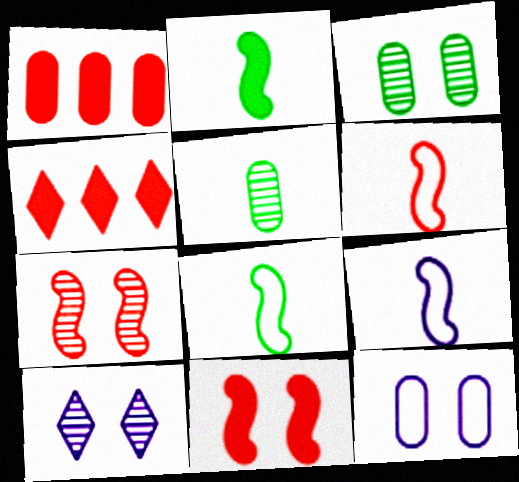[[1, 5, 12], 
[1, 8, 10], 
[3, 4, 9], 
[3, 7, 10], 
[6, 8, 9]]